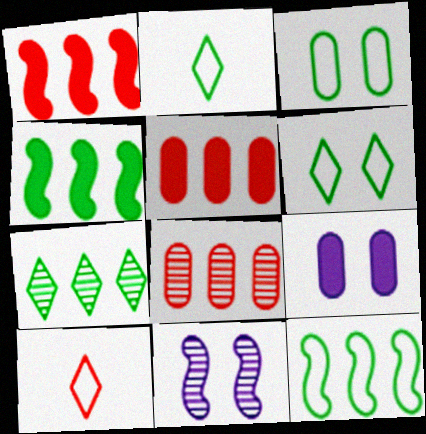[[2, 3, 12], 
[2, 5, 11]]